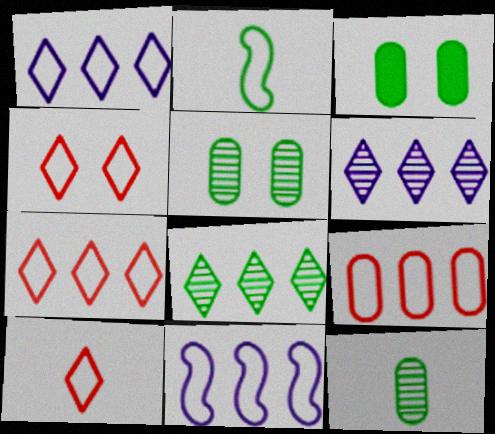[[2, 3, 8], 
[4, 7, 10]]